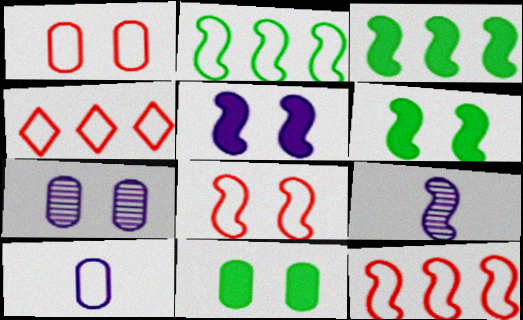[[1, 7, 11], 
[3, 8, 9], 
[4, 9, 11], 
[6, 9, 12]]